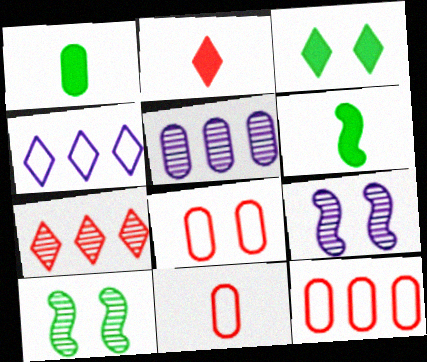[[1, 5, 8], 
[3, 8, 9], 
[8, 11, 12]]